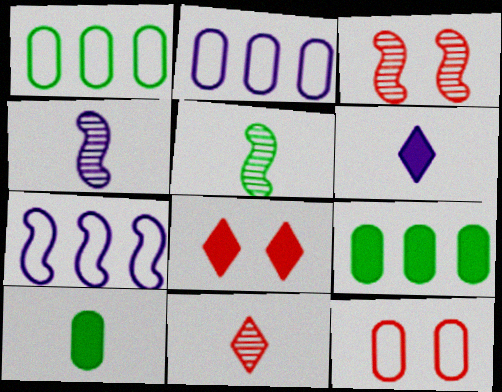[[1, 3, 6], 
[1, 4, 8], 
[2, 5, 8], 
[3, 8, 12]]